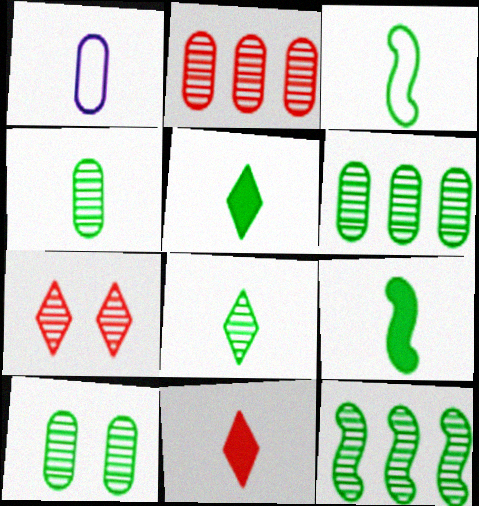[[3, 4, 5], 
[4, 6, 10], 
[8, 10, 12]]